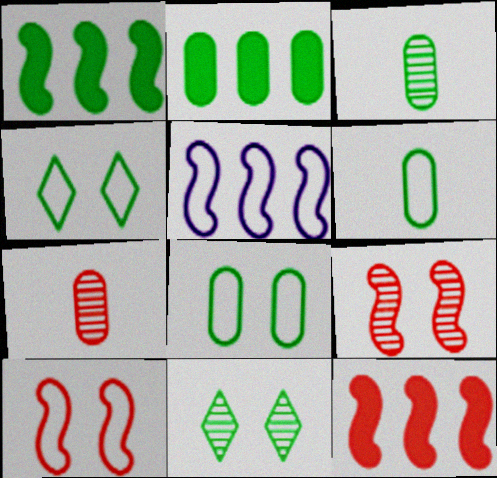[[1, 3, 4], 
[1, 6, 11], 
[2, 3, 8]]